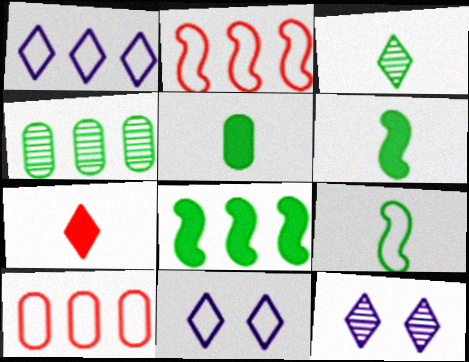[[2, 5, 12], 
[3, 5, 9], 
[6, 10, 12], 
[9, 10, 11]]